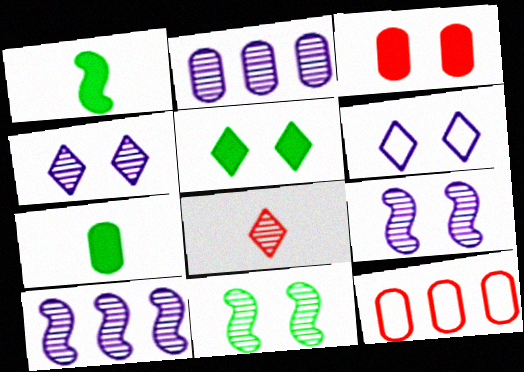[[1, 4, 12], 
[2, 8, 11], 
[3, 6, 11]]